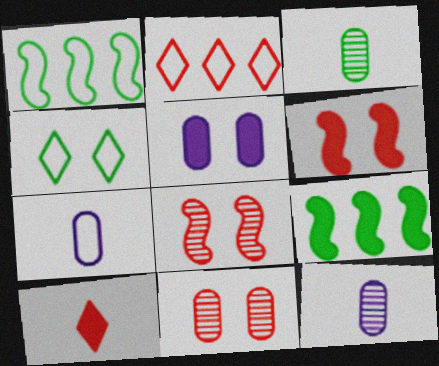[[3, 4, 9], 
[4, 5, 8], 
[5, 9, 10]]